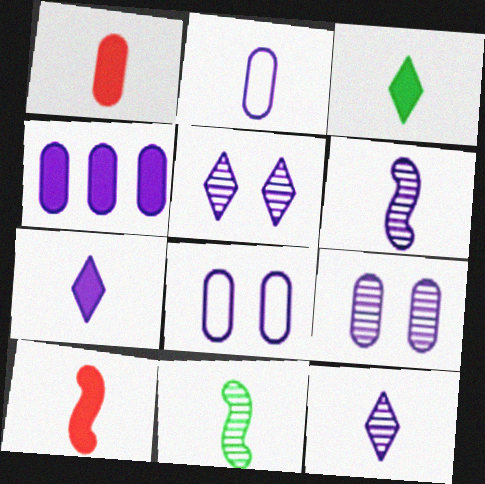[[2, 4, 9], 
[2, 6, 7]]